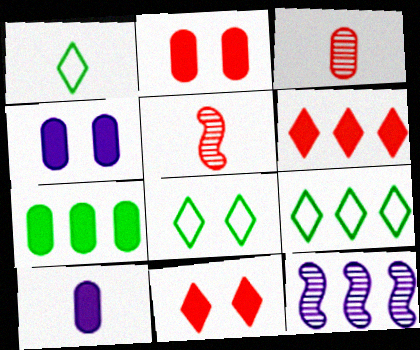[[1, 2, 12], 
[1, 5, 10], 
[1, 8, 9], 
[2, 7, 10], 
[4, 5, 9]]